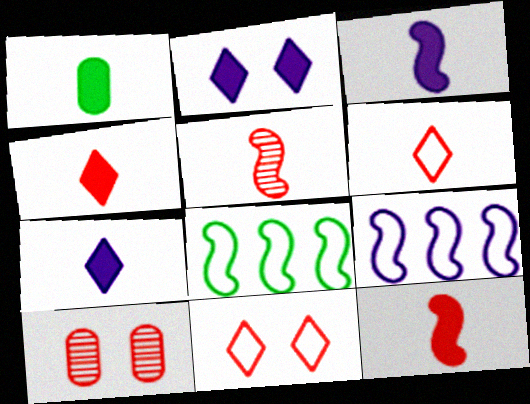[[1, 3, 4], 
[1, 7, 12], 
[7, 8, 10]]